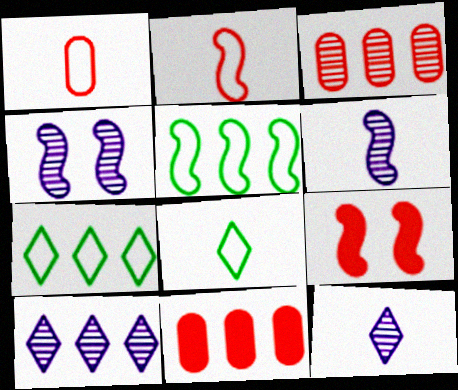[[4, 8, 11], 
[5, 6, 9], 
[5, 10, 11]]